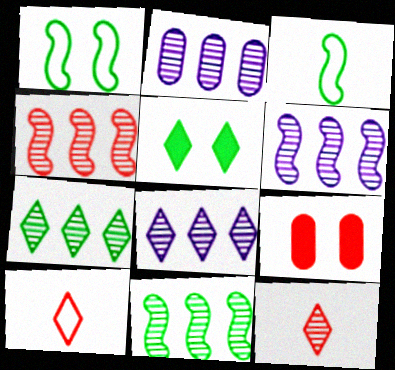[[2, 4, 7], 
[2, 6, 8], 
[3, 8, 9], 
[4, 6, 11], 
[4, 9, 10], 
[5, 8, 10]]